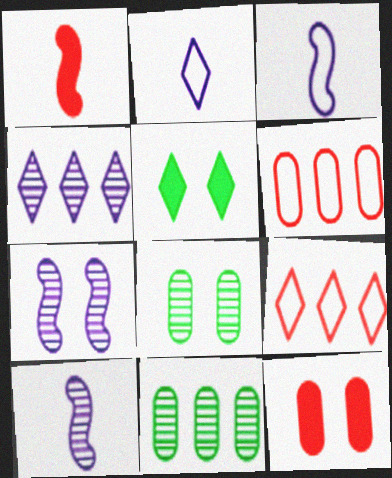[[5, 6, 10]]